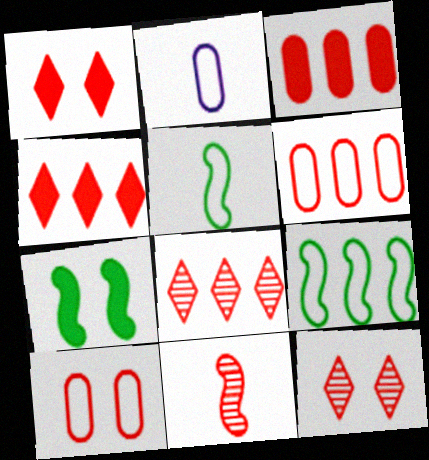[[1, 6, 11], 
[2, 7, 8], 
[4, 10, 11]]